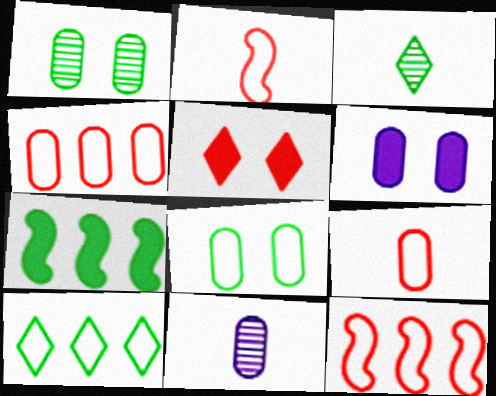[[3, 6, 12], 
[3, 7, 8]]